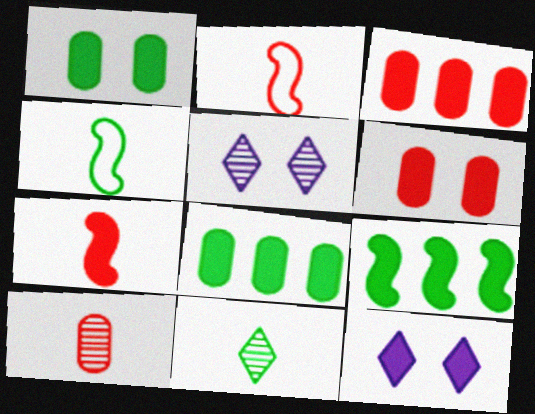[[2, 5, 8], 
[3, 4, 5], 
[7, 8, 12]]